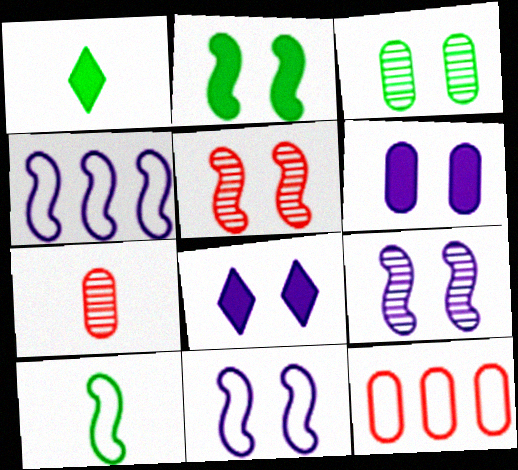[[1, 9, 12], 
[2, 5, 11]]